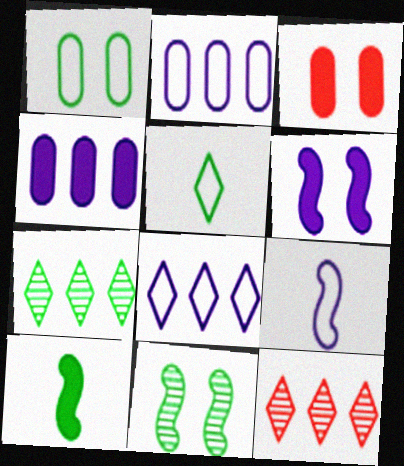[[1, 7, 10], 
[3, 7, 9]]